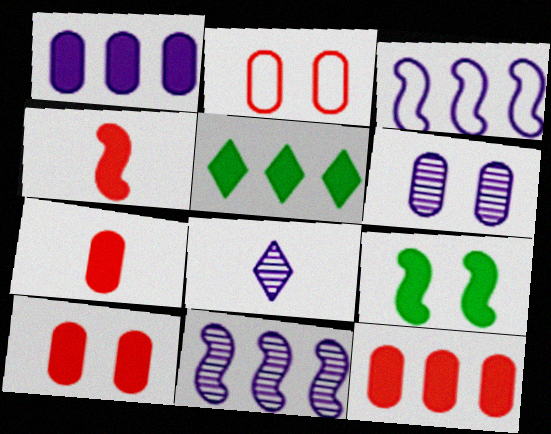[[6, 8, 11], 
[7, 10, 12]]